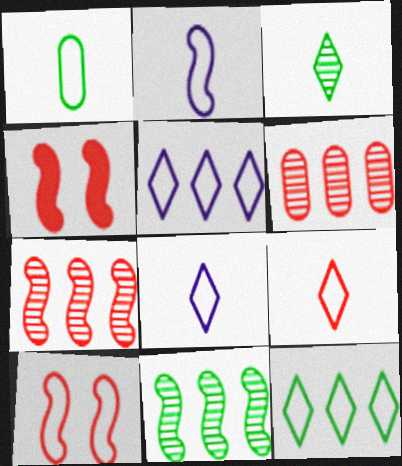[[1, 2, 9], 
[1, 5, 10], 
[2, 4, 11], 
[4, 6, 9]]